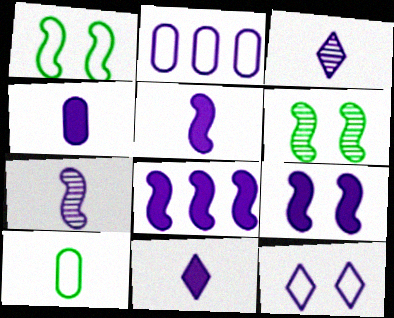[[2, 3, 9], 
[4, 5, 11], 
[5, 8, 9]]